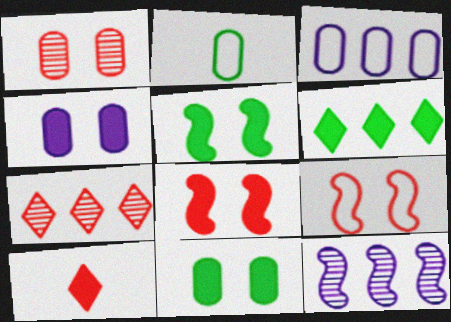[]